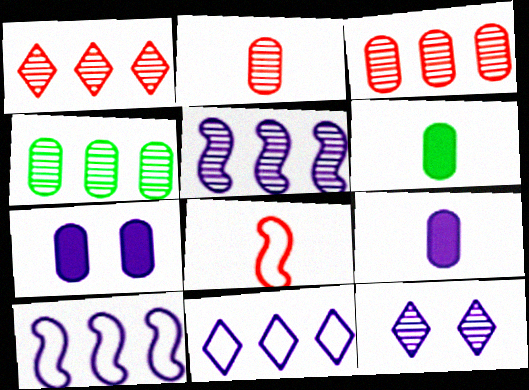[[1, 4, 5], 
[9, 10, 12]]